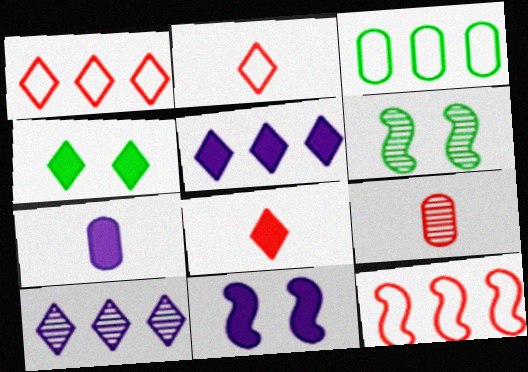[[1, 6, 7], 
[2, 4, 10], 
[4, 5, 8], 
[5, 7, 11], 
[6, 9, 10]]